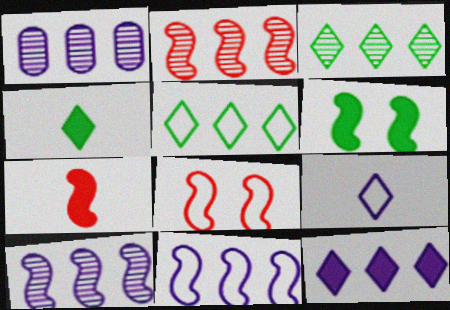[[1, 2, 3], 
[1, 4, 8], 
[1, 11, 12], 
[2, 7, 8]]